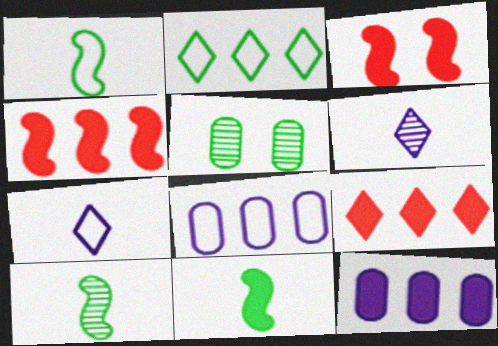[[1, 10, 11], 
[2, 5, 11], 
[4, 5, 7]]